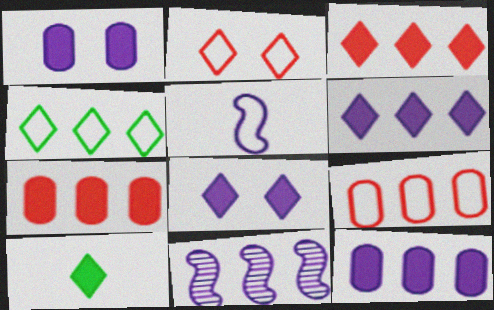[[3, 8, 10], 
[4, 7, 11]]